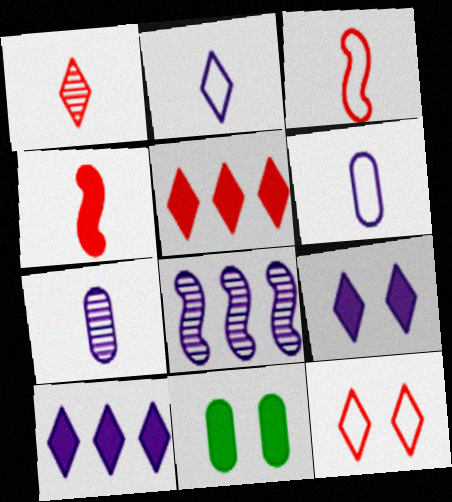[[1, 5, 12], 
[4, 10, 11], 
[6, 8, 9]]